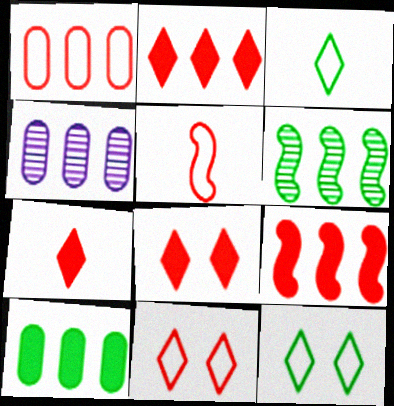[[1, 4, 10], 
[1, 5, 11], 
[2, 7, 8]]